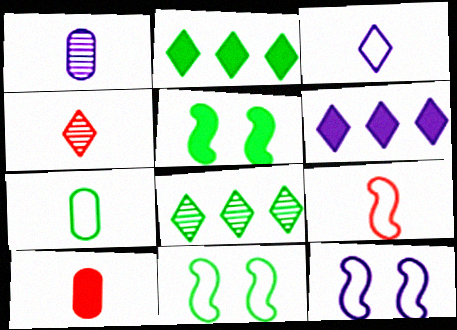[[1, 6, 12], 
[1, 7, 10], 
[3, 7, 9], 
[4, 9, 10], 
[5, 6, 10], 
[5, 7, 8], 
[8, 10, 12]]